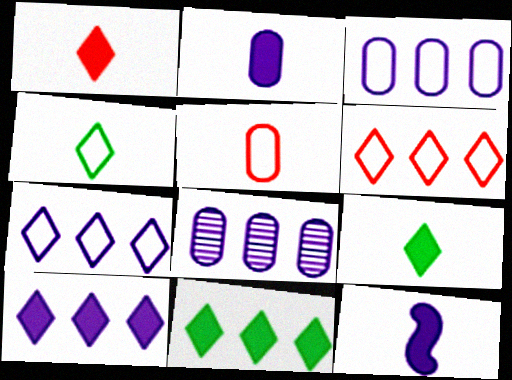[]